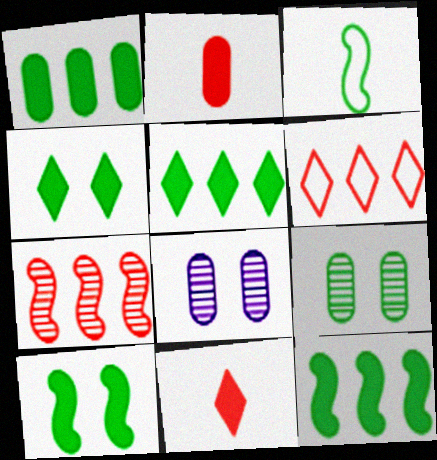[[1, 5, 12], 
[3, 5, 9]]